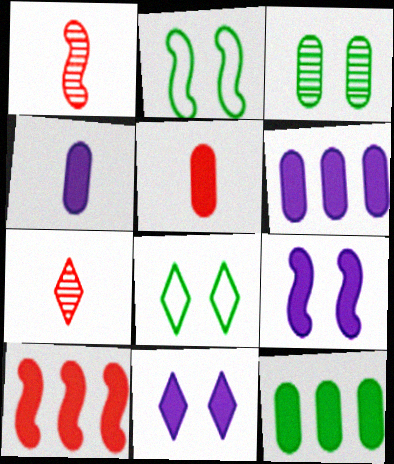[[1, 6, 8], 
[2, 6, 7]]